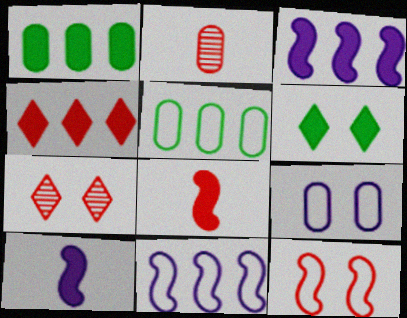[[1, 2, 9], 
[1, 3, 4], 
[2, 4, 12], 
[2, 6, 11], 
[5, 7, 10]]